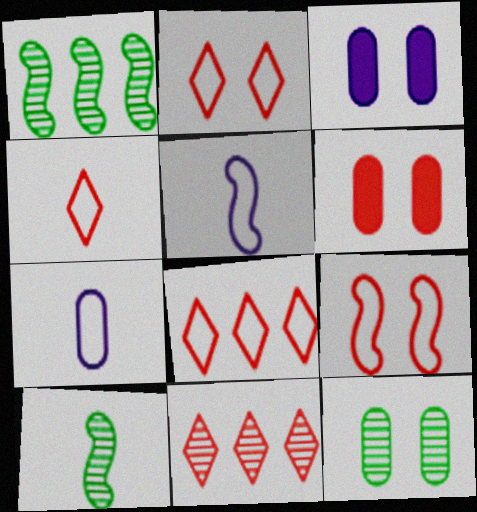[[1, 3, 4], 
[2, 4, 8], 
[3, 8, 10]]